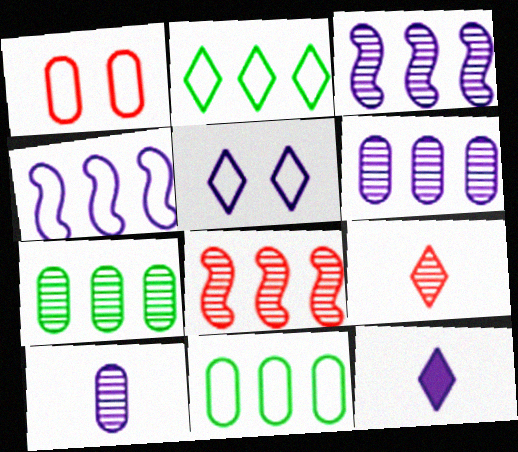[]